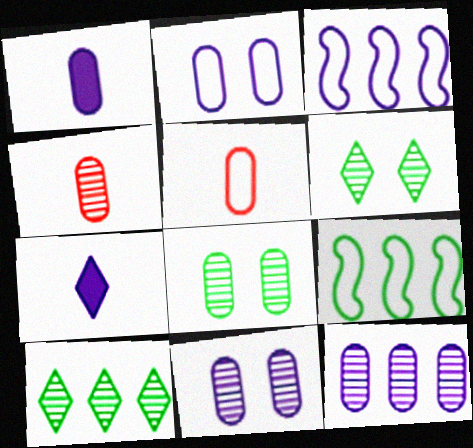[[1, 2, 12], 
[3, 7, 11], 
[4, 8, 12]]